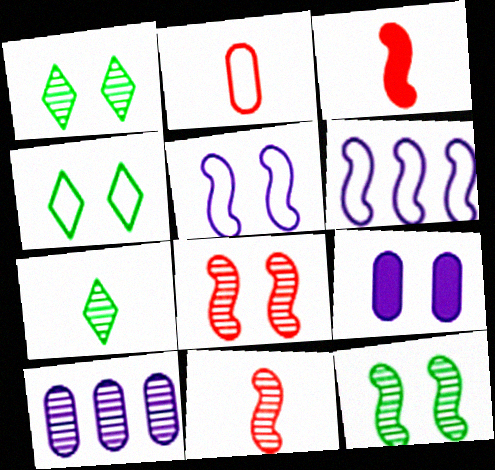[[1, 10, 11], 
[2, 4, 6], 
[3, 4, 10], 
[3, 6, 12], 
[4, 8, 9], 
[7, 8, 10]]